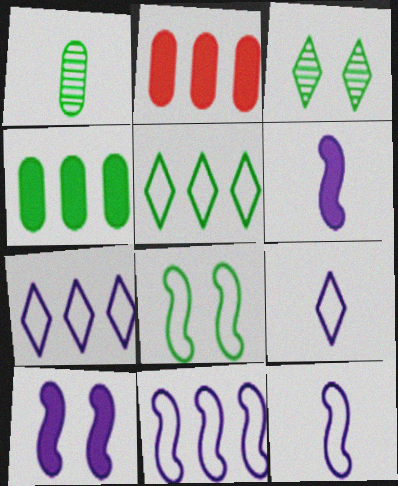[[2, 3, 12]]